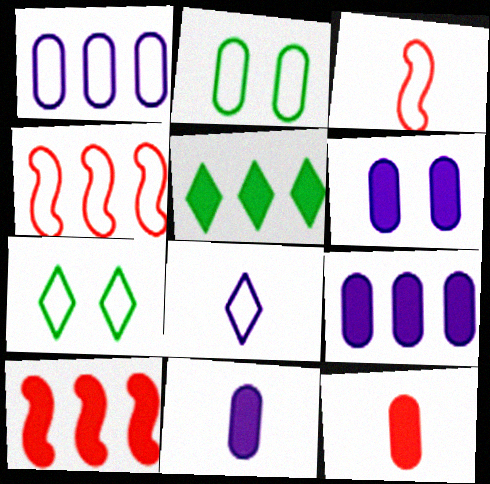[[1, 3, 7], 
[2, 4, 8], 
[5, 9, 10], 
[6, 9, 11]]